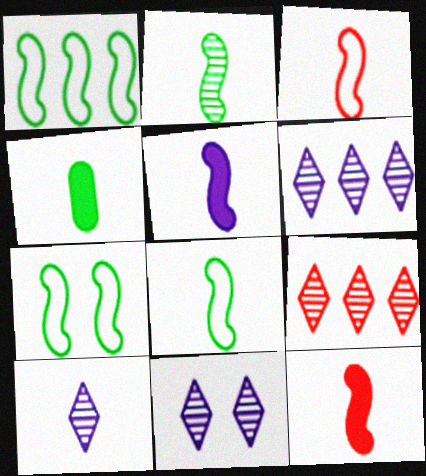[[1, 7, 8], 
[2, 3, 5], 
[3, 4, 10], 
[6, 10, 11]]